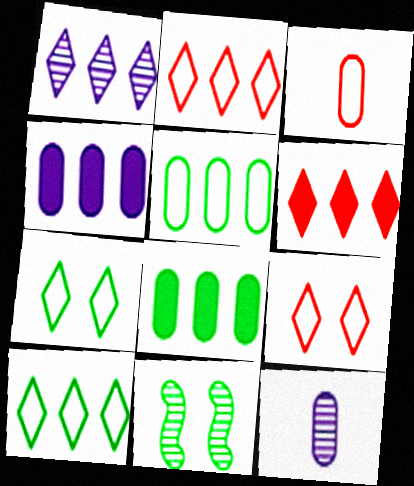[[1, 6, 10]]